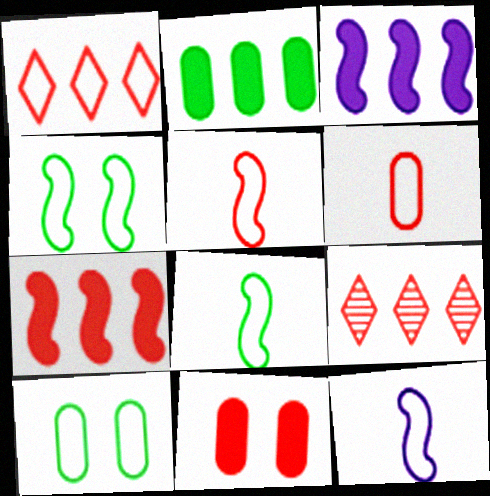[[1, 10, 12], 
[5, 8, 12], 
[5, 9, 11]]